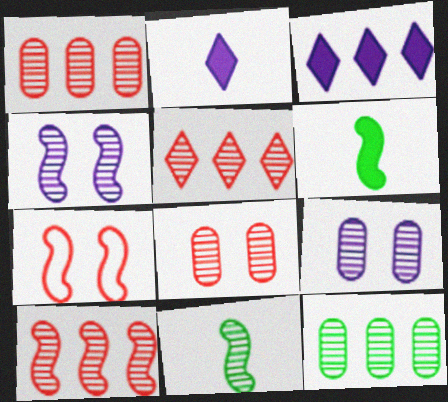[[1, 5, 10], 
[2, 7, 12], 
[4, 10, 11], 
[5, 9, 11]]